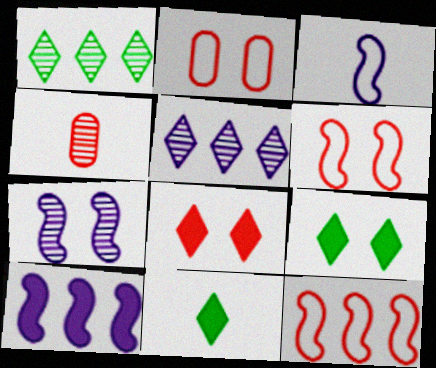[[1, 4, 7], 
[2, 7, 9], 
[3, 4, 11], 
[3, 7, 10], 
[4, 8, 12]]